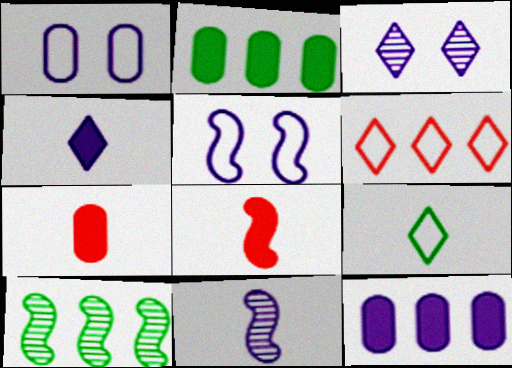[[5, 8, 10], 
[6, 10, 12], 
[7, 9, 11]]